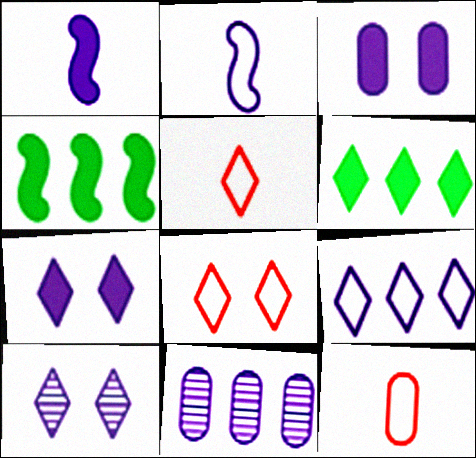[[2, 7, 11], 
[4, 10, 12], 
[5, 6, 10]]